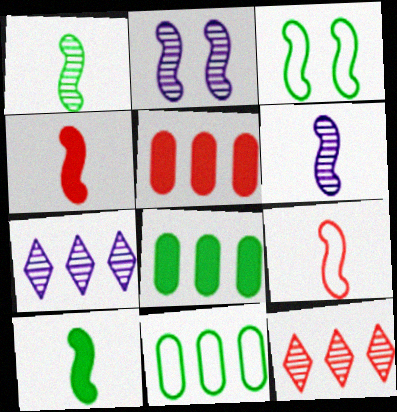[[6, 9, 10]]